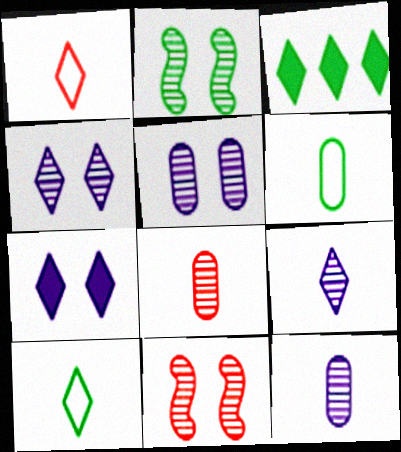[[1, 3, 4], 
[2, 3, 6]]